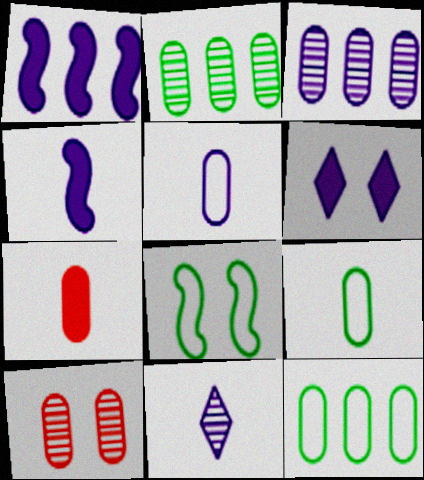[[4, 5, 11], 
[6, 8, 10]]